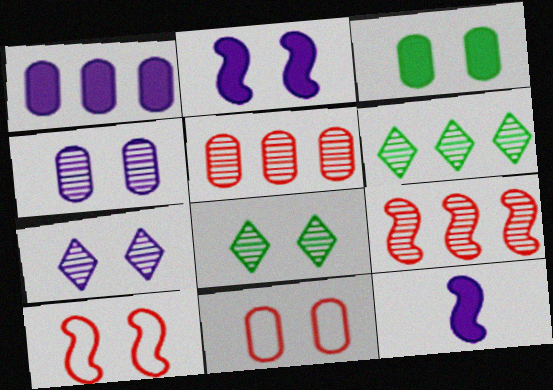[[2, 8, 11], 
[3, 4, 11], 
[3, 7, 10], 
[6, 11, 12]]